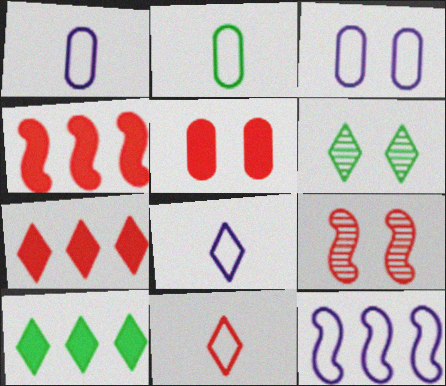[[1, 4, 6], 
[1, 9, 10], 
[3, 8, 12], 
[6, 7, 8]]